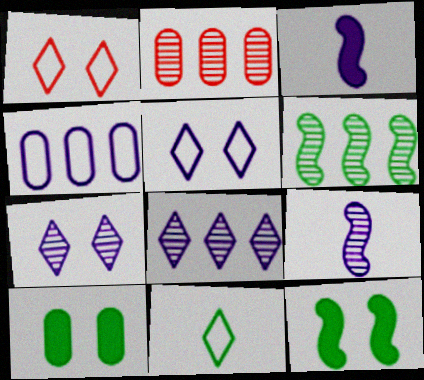[[2, 6, 8], 
[3, 4, 7], 
[6, 10, 11]]